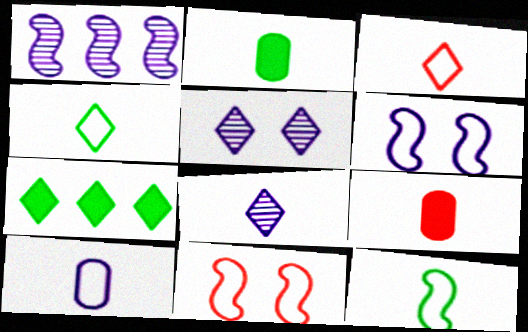[[3, 5, 7], 
[3, 10, 12], 
[8, 9, 12]]